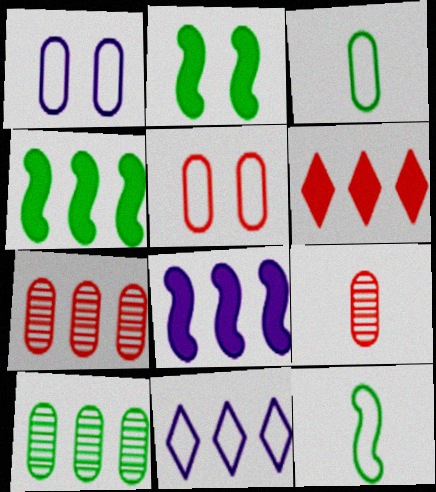[[2, 9, 11], 
[4, 7, 11], 
[5, 11, 12]]